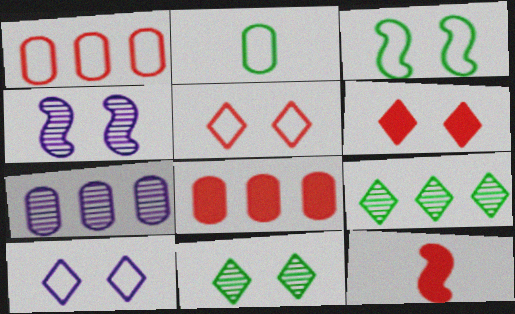[[6, 8, 12], 
[6, 10, 11]]